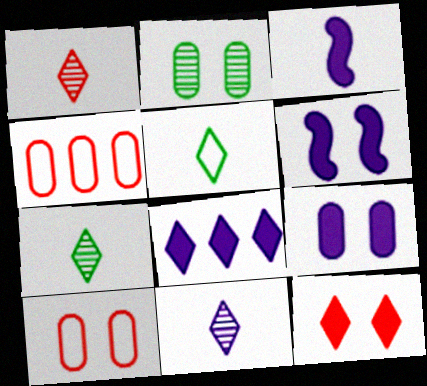[[1, 7, 11], 
[2, 9, 10], 
[3, 8, 9], 
[4, 6, 7]]